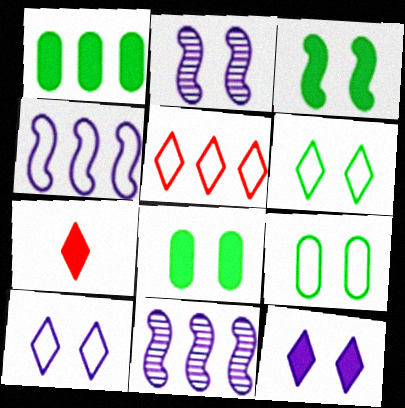[[1, 5, 11], 
[7, 9, 11]]